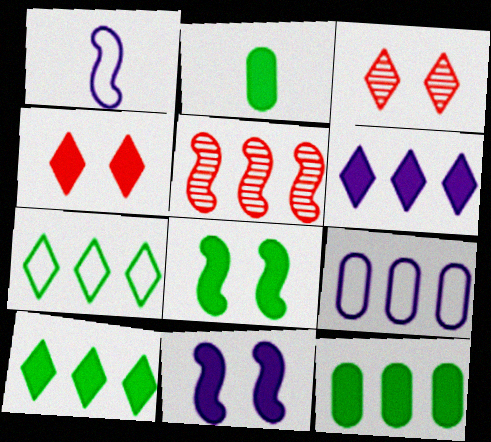[[1, 3, 12], 
[1, 5, 8], 
[2, 8, 10], 
[5, 9, 10]]